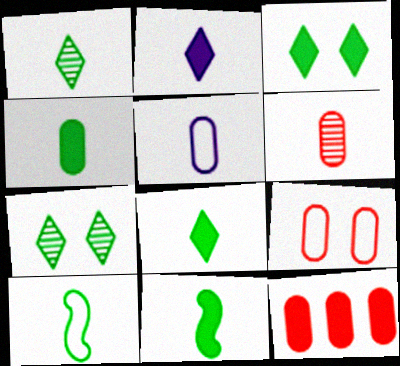[[1, 4, 10], 
[2, 6, 10], 
[4, 5, 6], 
[4, 8, 11], 
[6, 9, 12]]